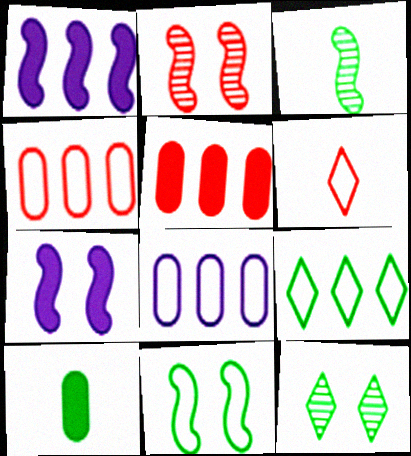[[2, 5, 6], 
[2, 7, 11], 
[6, 8, 11]]